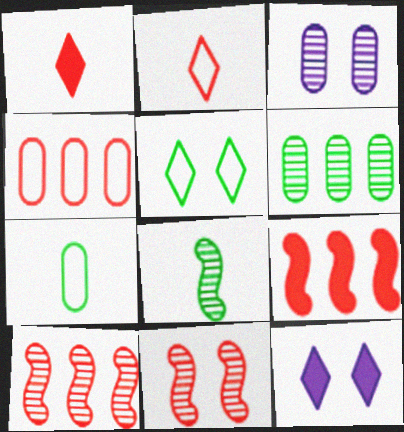[[1, 4, 11], 
[4, 8, 12], 
[7, 10, 12]]